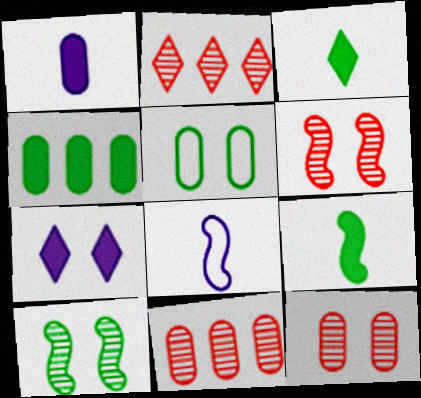[[1, 5, 11], 
[5, 6, 7]]